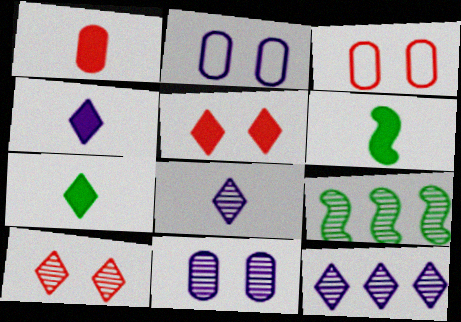[[1, 4, 6], 
[3, 4, 9], 
[3, 6, 12]]